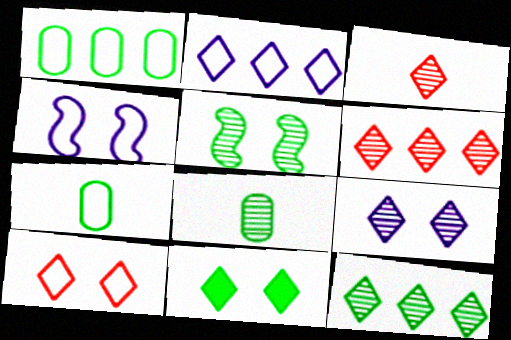[[2, 3, 11], 
[3, 9, 12], 
[5, 8, 12], 
[9, 10, 11]]